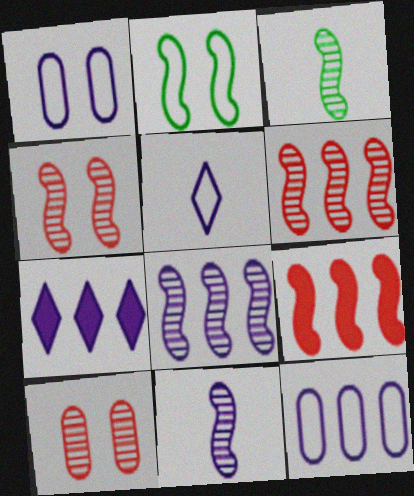[[1, 7, 11], 
[2, 9, 11], 
[3, 4, 8], 
[7, 8, 12]]